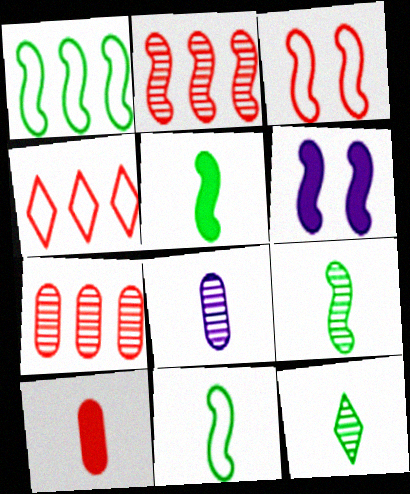[[2, 6, 11], 
[5, 9, 11]]